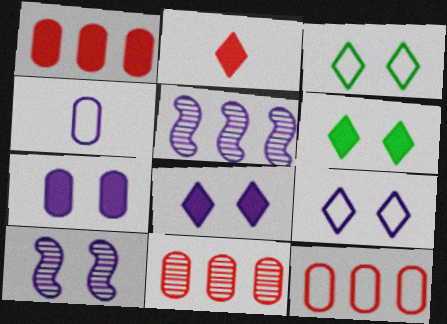[[1, 11, 12], 
[4, 5, 8], 
[7, 9, 10]]